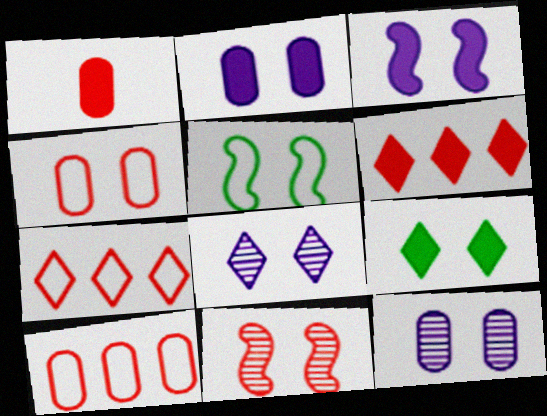[[1, 7, 11], 
[3, 5, 11]]